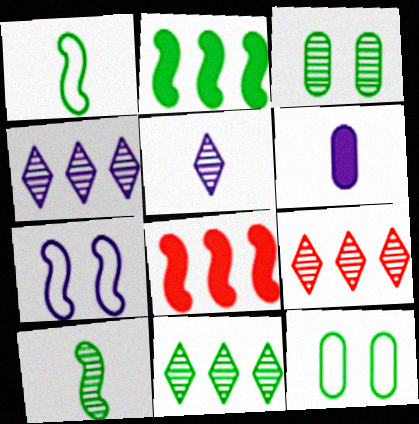[[3, 10, 11], 
[4, 6, 7], 
[4, 9, 11], 
[5, 8, 12], 
[7, 8, 10]]